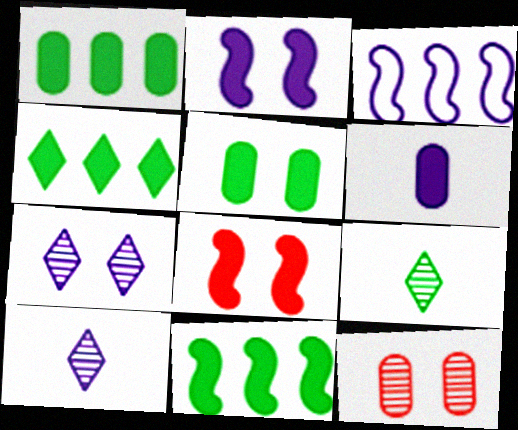[[1, 4, 11], 
[3, 6, 7], 
[4, 6, 8]]